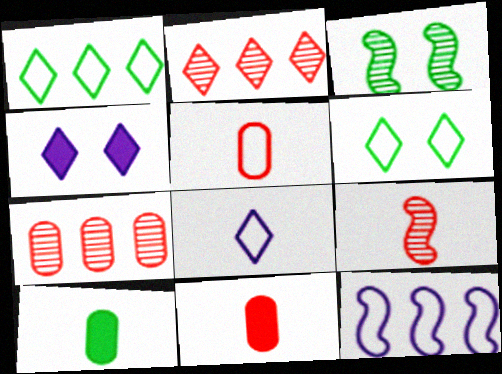[[1, 3, 10], 
[5, 6, 12], 
[8, 9, 10]]